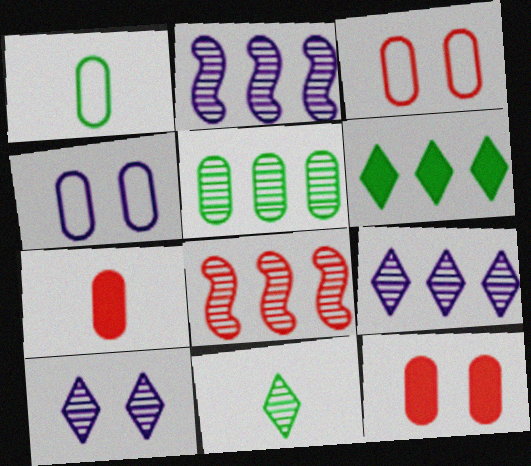[[4, 5, 7], 
[5, 8, 9]]